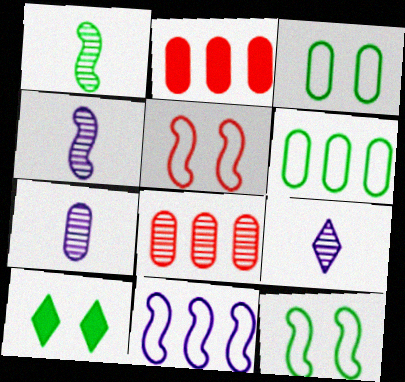[[1, 6, 10], 
[2, 3, 7], 
[2, 9, 12], 
[4, 7, 9]]